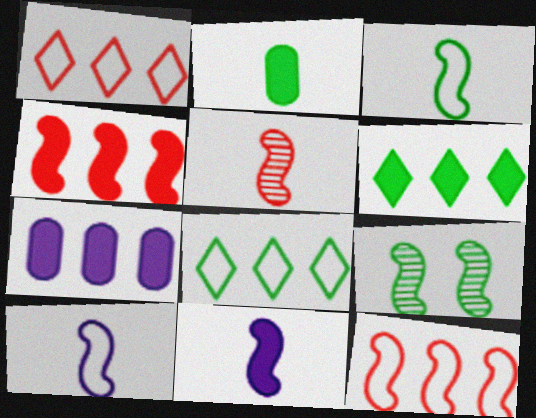[[2, 8, 9], 
[3, 5, 11], 
[4, 6, 7], 
[4, 9, 10], 
[9, 11, 12]]